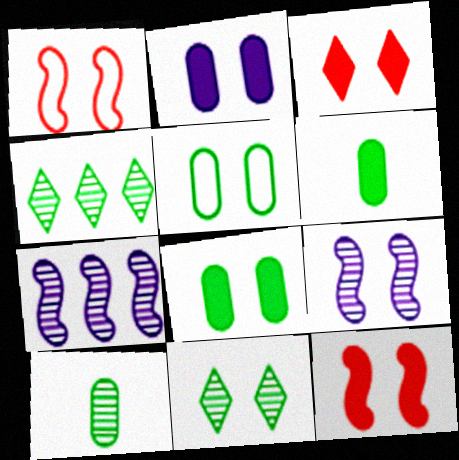[[1, 2, 11], 
[3, 5, 9]]